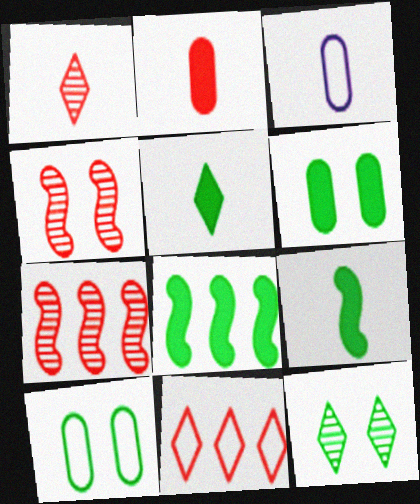[[1, 3, 9], 
[2, 4, 11], 
[5, 6, 8]]